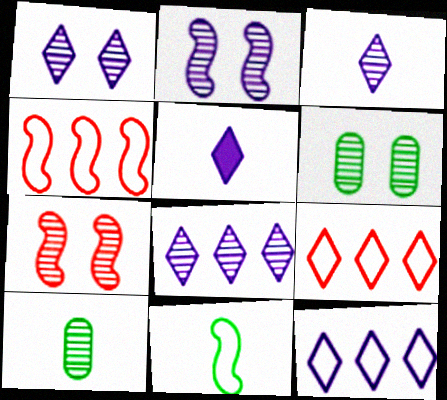[[1, 3, 8], 
[1, 5, 12], 
[1, 6, 7], 
[4, 5, 6], 
[7, 8, 10]]